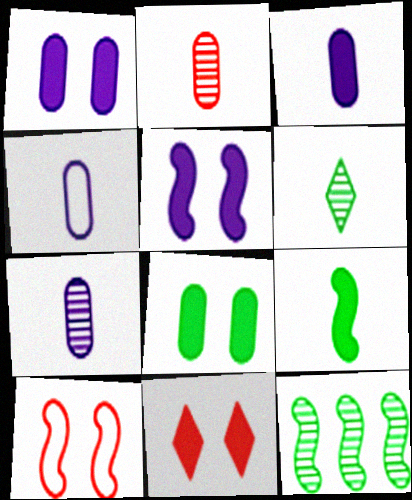[[3, 4, 7], 
[4, 11, 12], 
[5, 8, 11]]